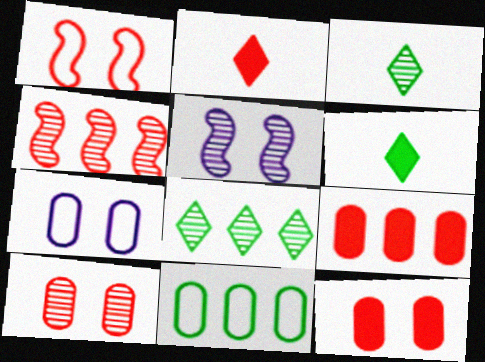[[2, 5, 11], 
[4, 6, 7]]